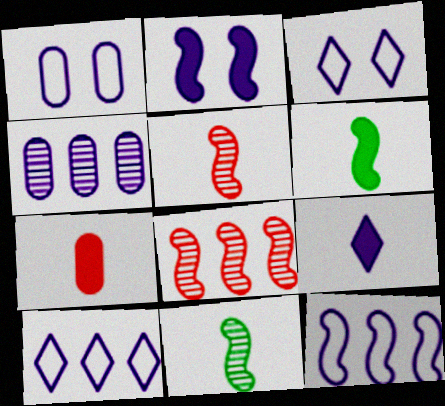[[6, 7, 9]]